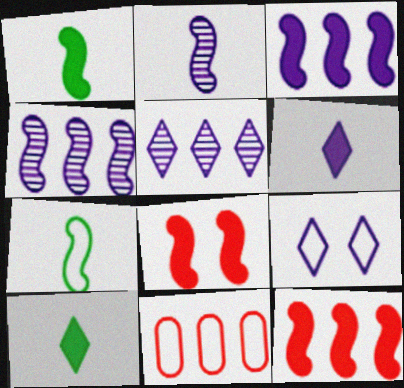[[1, 3, 8], 
[4, 7, 8], 
[5, 6, 9], 
[7, 9, 11]]